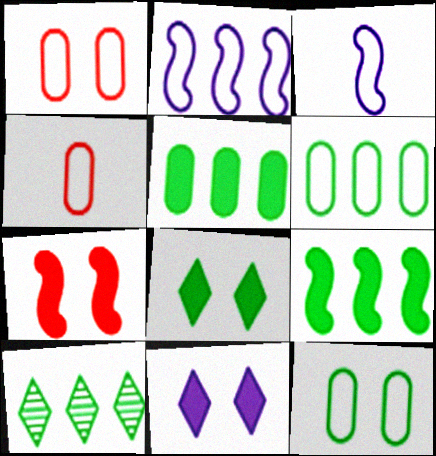[[6, 9, 10]]